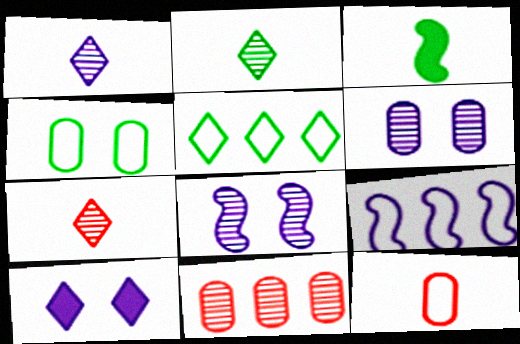[[1, 2, 7], 
[1, 3, 12], 
[2, 8, 11], 
[5, 7, 10]]